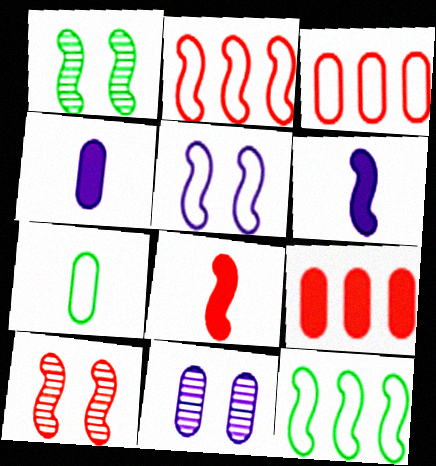[[1, 2, 6], 
[2, 8, 10], 
[6, 10, 12], 
[7, 9, 11]]